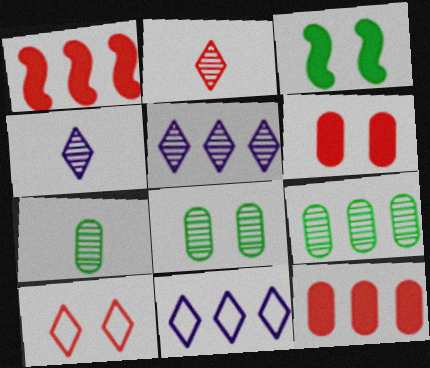[[1, 9, 11], 
[7, 8, 9]]